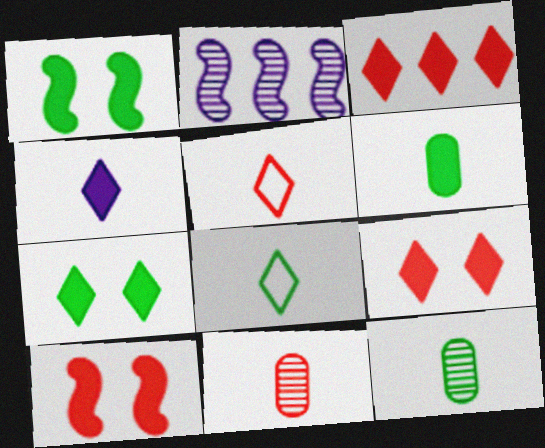[[3, 4, 7]]